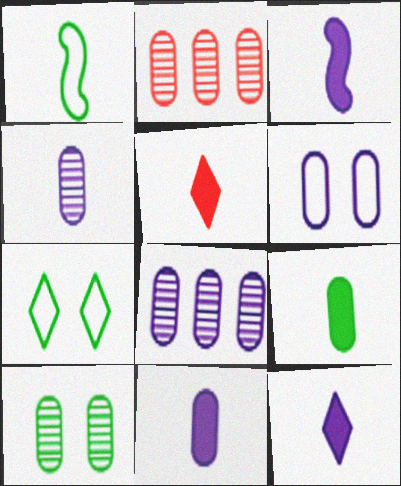[[1, 4, 5], 
[2, 3, 7], 
[2, 4, 10], 
[2, 6, 9], 
[3, 5, 9], 
[3, 11, 12], 
[6, 8, 11]]